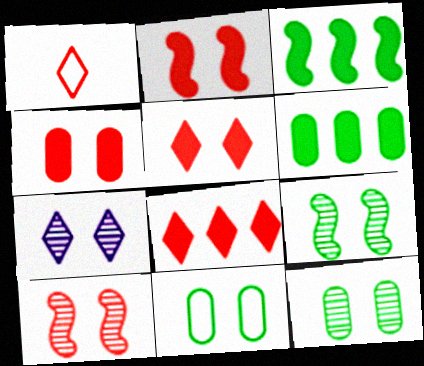[[2, 4, 5], 
[2, 7, 11], 
[7, 10, 12]]